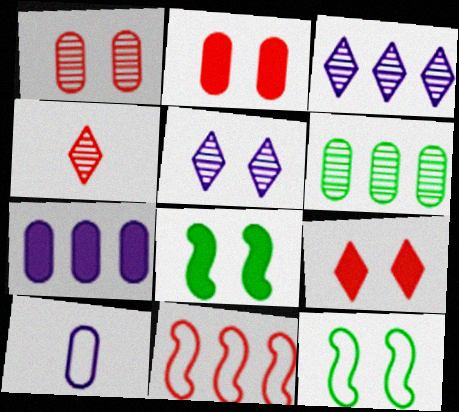[[2, 4, 11], 
[2, 5, 12], 
[2, 6, 10], 
[4, 7, 12]]